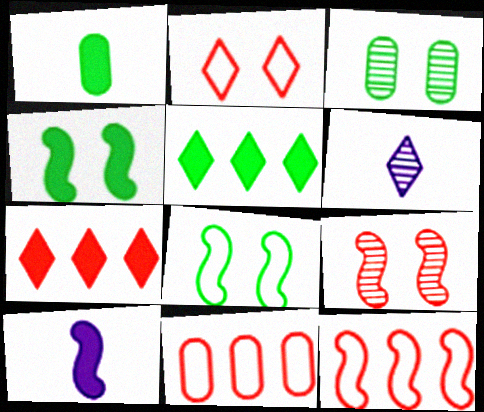[[1, 4, 5], 
[2, 5, 6], 
[4, 6, 11]]